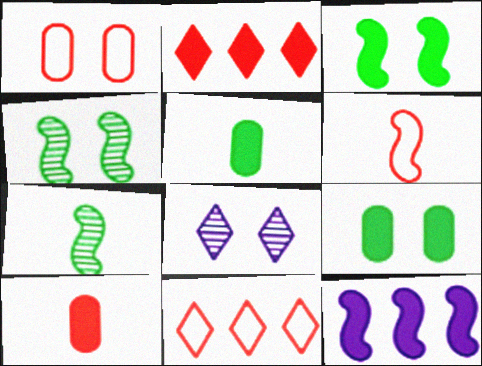[[1, 3, 8], 
[1, 6, 11], 
[4, 6, 12]]